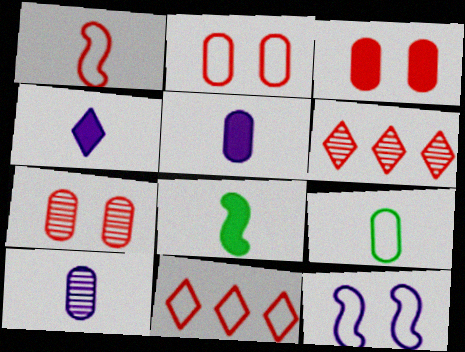[[1, 2, 11], 
[1, 3, 6], 
[2, 3, 7], 
[9, 11, 12]]